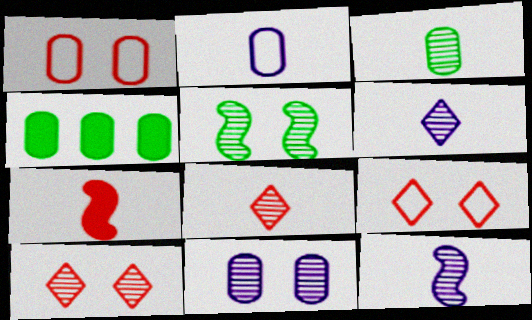[[3, 8, 12], 
[4, 9, 12], 
[5, 10, 11]]